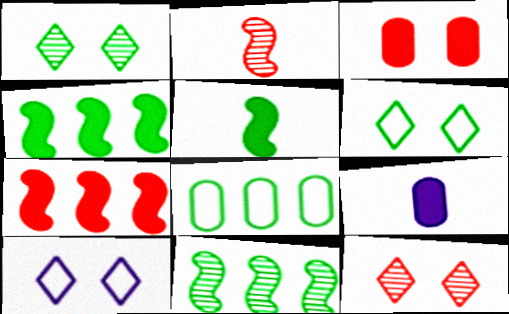[[1, 5, 8]]